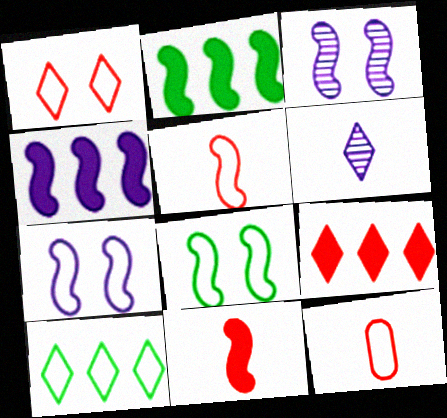[[2, 3, 5], 
[7, 10, 12]]